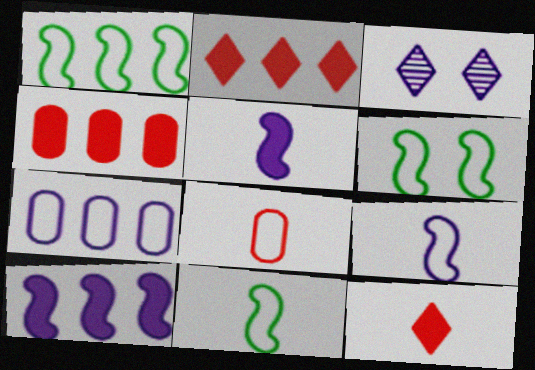[[1, 6, 11], 
[3, 4, 11], 
[3, 5, 7]]